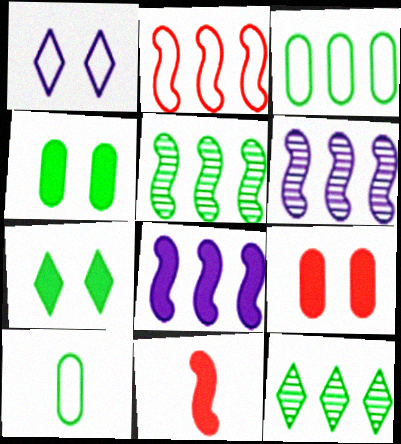[[1, 2, 10], 
[2, 5, 8], 
[5, 7, 10]]